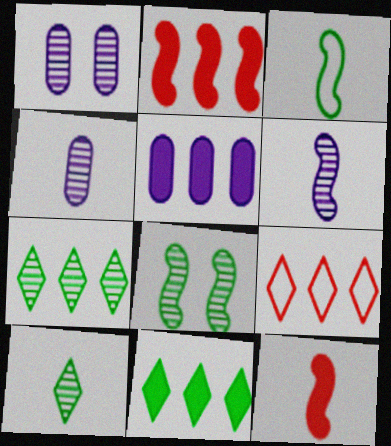[[2, 5, 11], 
[3, 6, 12]]